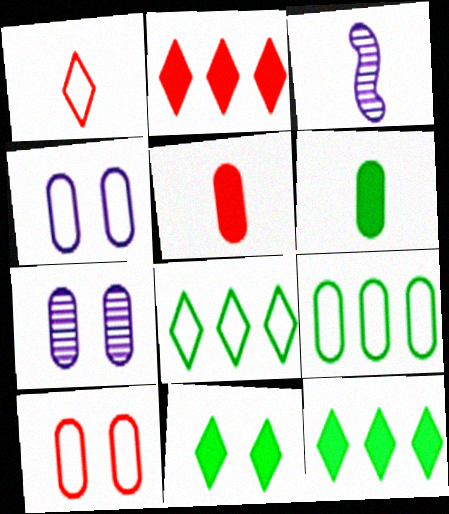[[1, 3, 6], 
[3, 10, 12], 
[5, 7, 9]]